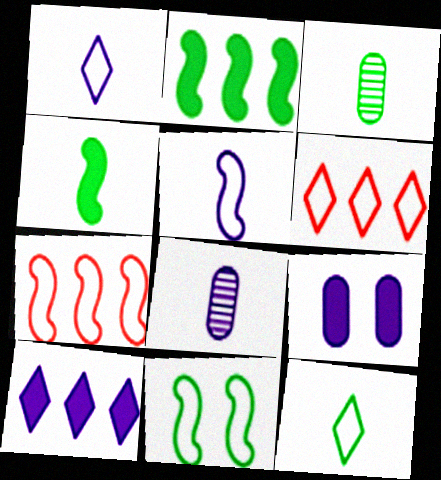[[3, 4, 12], 
[5, 7, 11]]